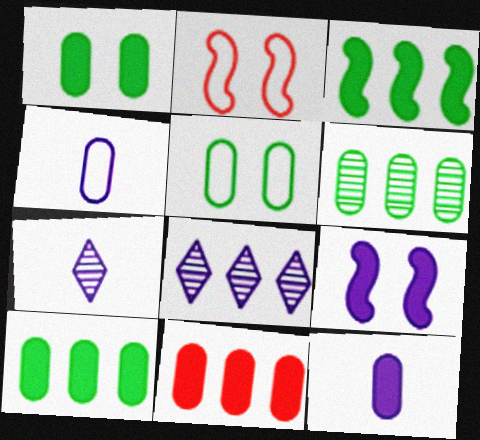[[1, 11, 12], 
[2, 7, 10], 
[4, 8, 9]]